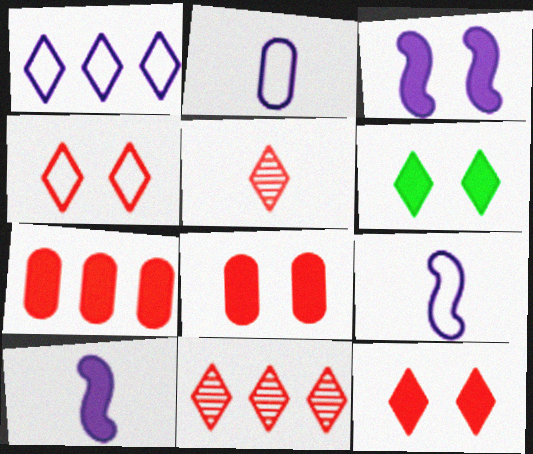[[1, 5, 6], 
[3, 6, 8], 
[6, 7, 10]]